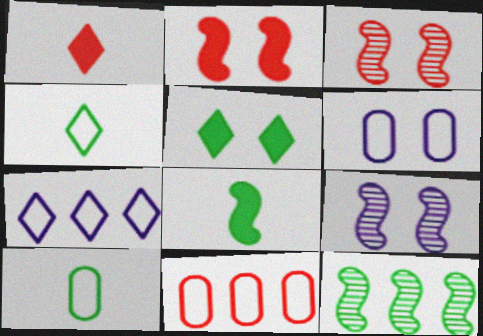[[1, 3, 11], 
[1, 6, 12], 
[3, 5, 6], 
[5, 10, 12], 
[6, 10, 11]]